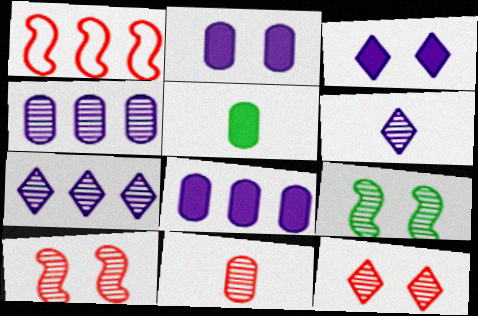[[7, 9, 11]]